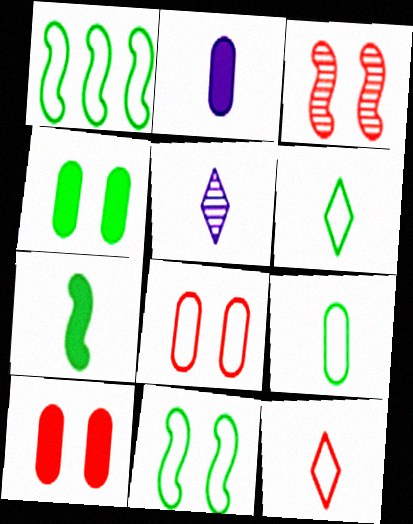[[1, 5, 10]]